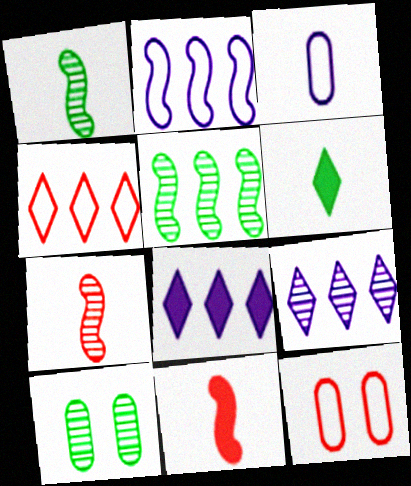[[1, 8, 12], 
[3, 6, 7], 
[7, 9, 10]]